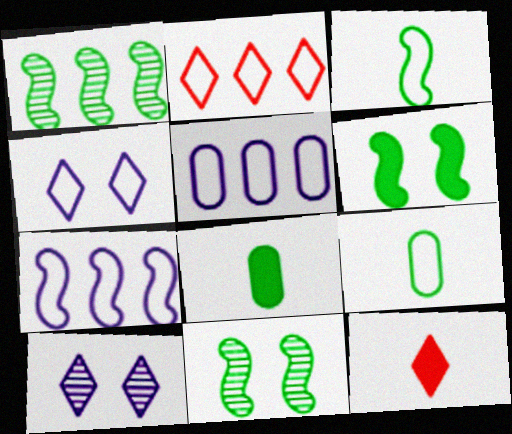[[1, 3, 6], 
[5, 11, 12]]